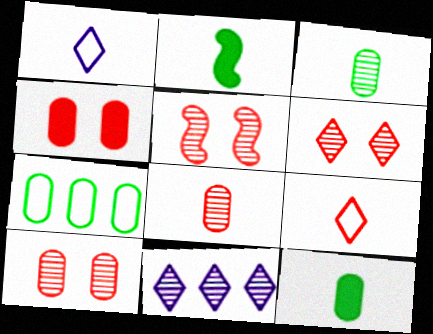[[1, 2, 8], 
[3, 5, 11], 
[5, 6, 10]]